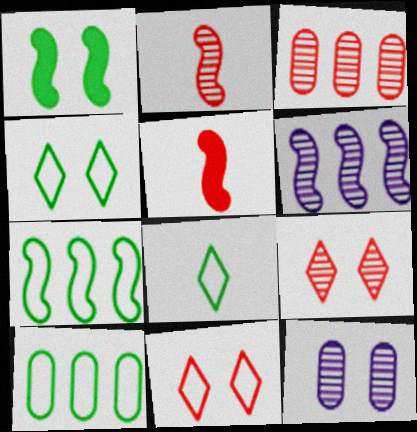[[1, 11, 12], 
[2, 3, 9], 
[3, 5, 11]]